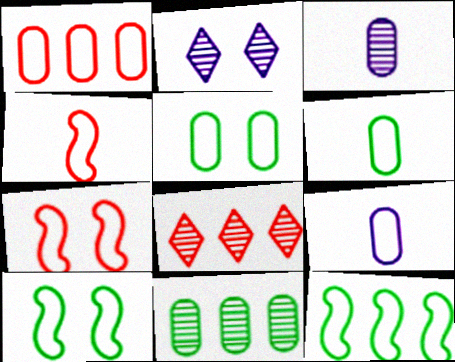[[1, 5, 9]]